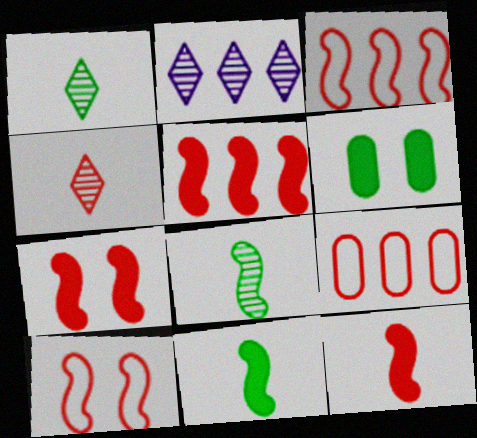[[4, 7, 9], 
[5, 7, 12]]